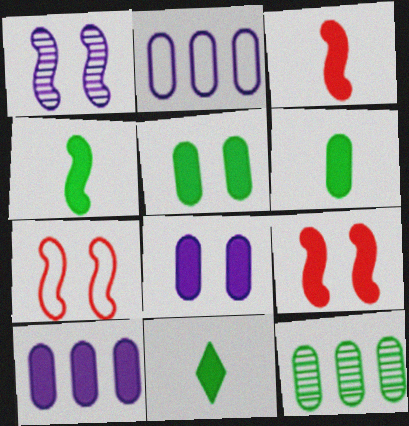[[4, 6, 11], 
[9, 10, 11]]